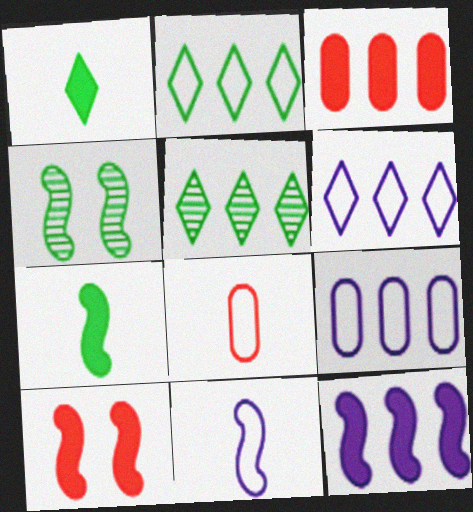[[7, 10, 12]]